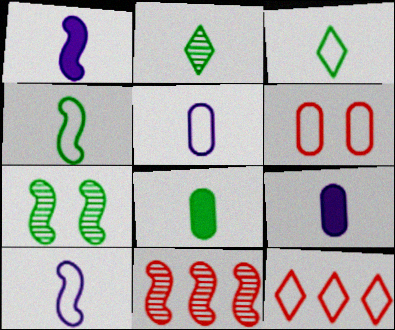[[2, 4, 8], 
[7, 9, 12]]